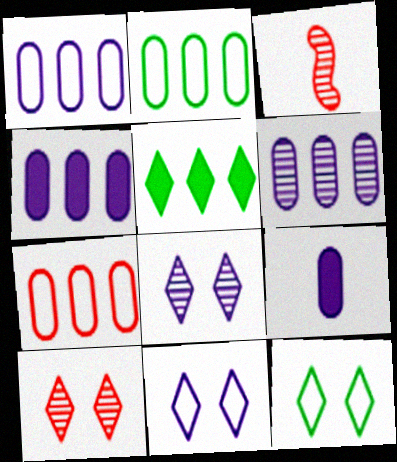[[1, 2, 7], 
[1, 4, 6], 
[3, 4, 12]]